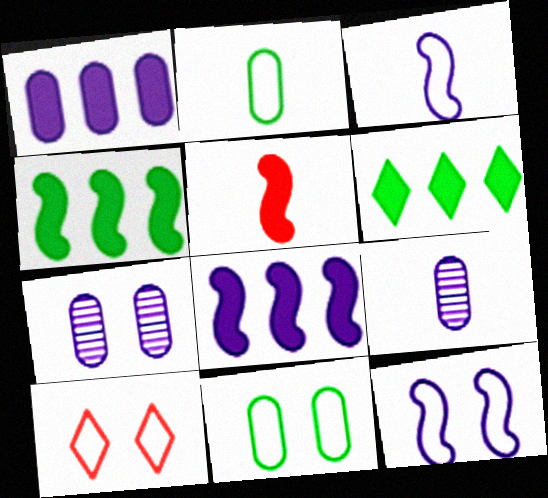[[4, 9, 10], 
[10, 11, 12]]